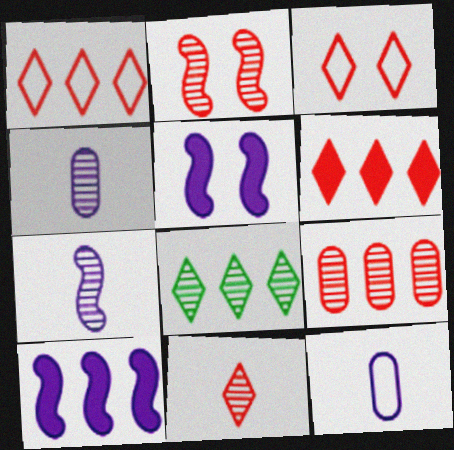[[2, 4, 8], 
[2, 9, 11], 
[3, 6, 11]]